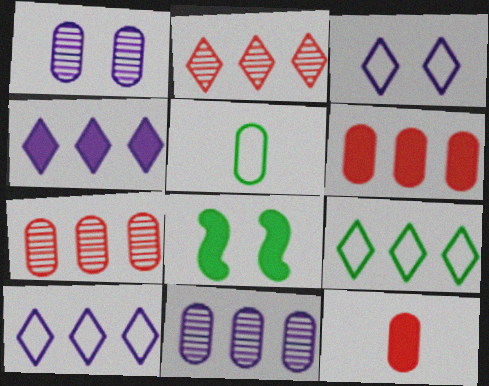[[1, 5, 6], 
[2, 4, 9], 
[4, 8, 12]]